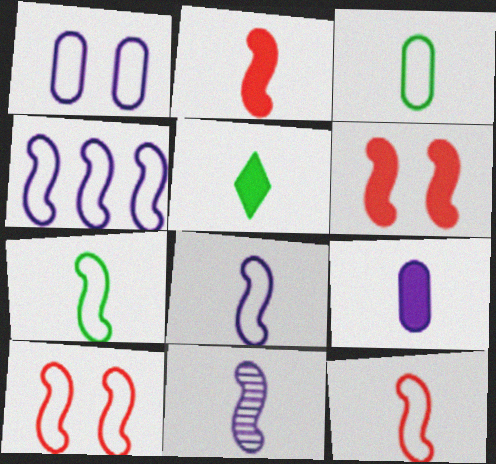[[2, 5, 9], 
[2, 7, 11], 
[4, 7, 10], 
[7, 8, 12]]